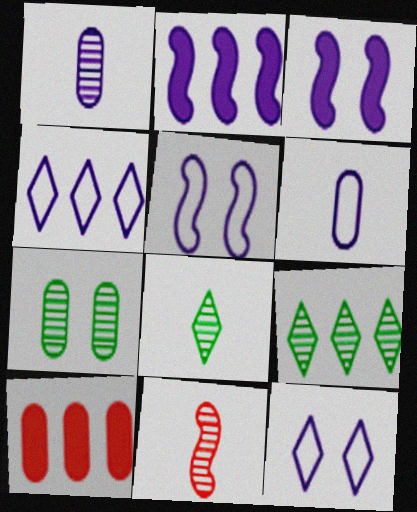[[1, 2, 12], 
[1, 3, 4], 
[1, 8, 11], 
[4, 5, 6], 
[5, 8, 10], 
[6, 7, 10]]